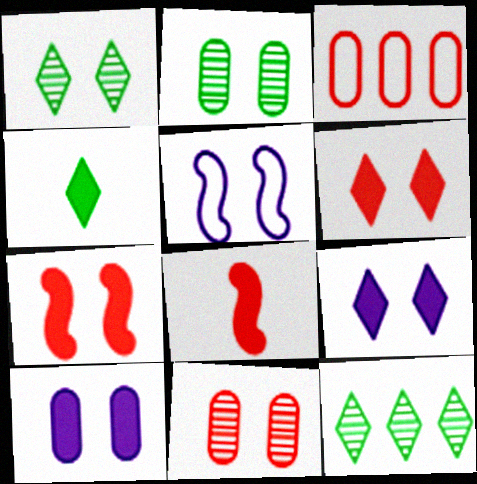[[2, 5, 6]]